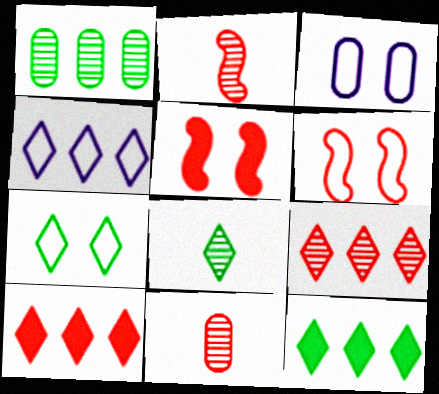[[2, 3, 12], 
[3, 6, 7], 
[4, 9, 12], 
[6, 10, 11], 
[7, 8, 12]]